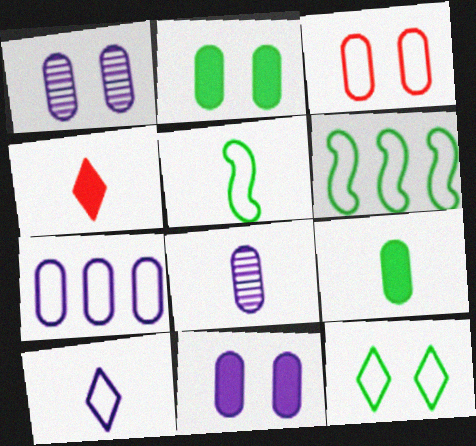[[1, 2, 3], 
[1, 4, 6], 
[3, 6, 10], 
[4, 5, 8], 
[7, 8, 11]]